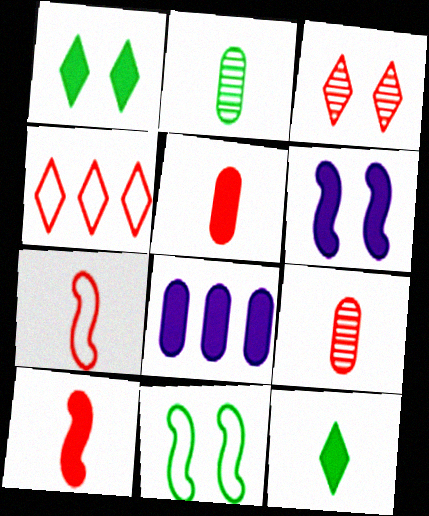[[1, 8, 10], 
[2, 4, 6]]